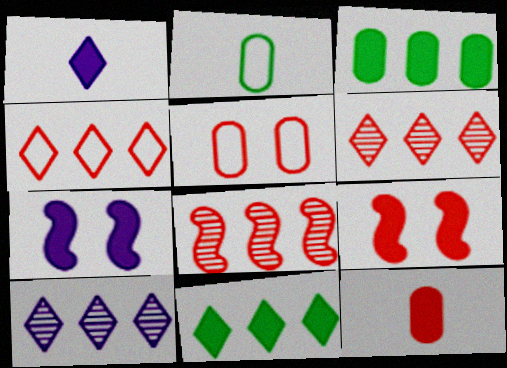[[1, 3, 9], 
[2, 6, 7], 
[2, 9, 10], 
[4, 10, 11], 
[7, 11, 12]]